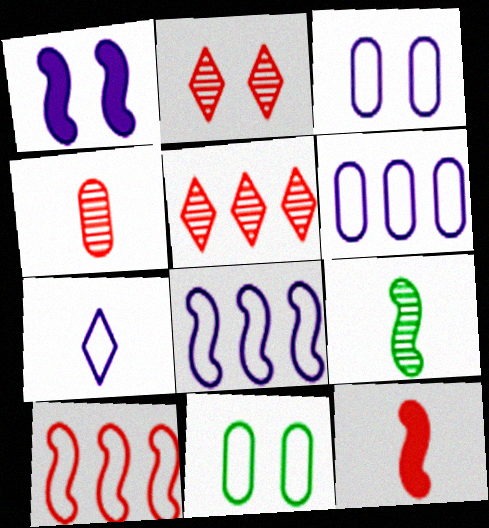[[1, 2, 11], 
[1, 9, 10], 
[3, 7, 8], 
[7, 10, 11]]